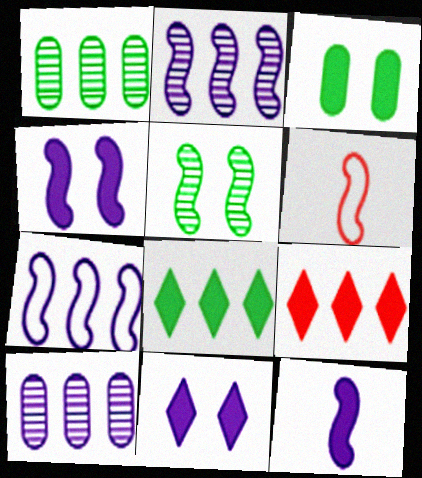[[1, 6, 11], 
[1, 7, 9], 
[3, 9, 12]]